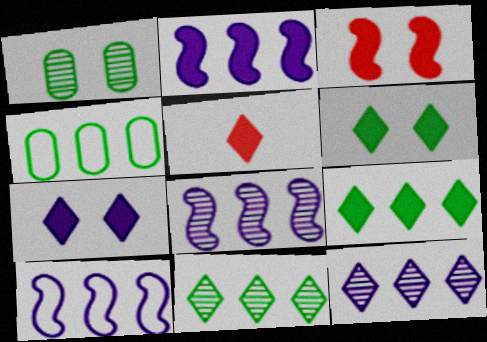[[1, 5, 10], 
[2, 8, 10], 
[5, 7, 9]]